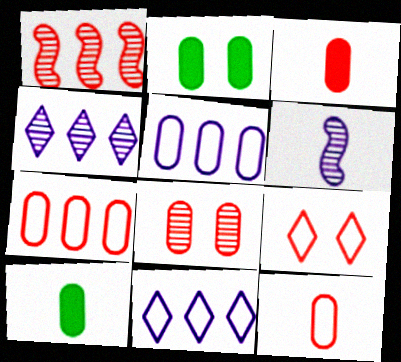[[1, 3, 9], 
[3, 7, 8], 
[5, 8, 10]]